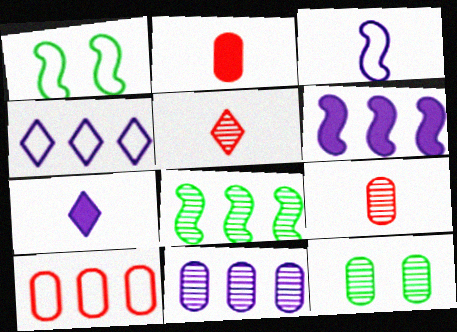[[4, 6, 11], 
[9, 11, 12]]